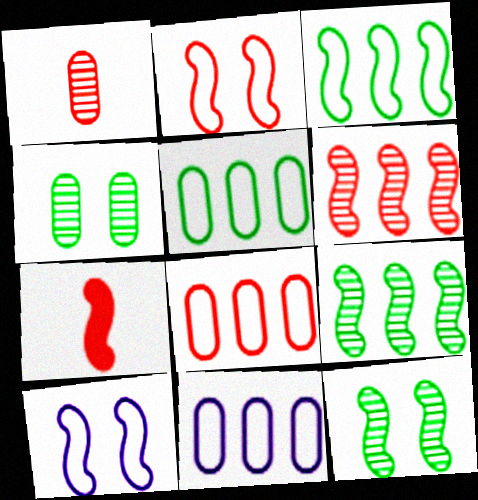[[2, 6, 7], 
[5, 8, 11], 
[7, 9, 10]]